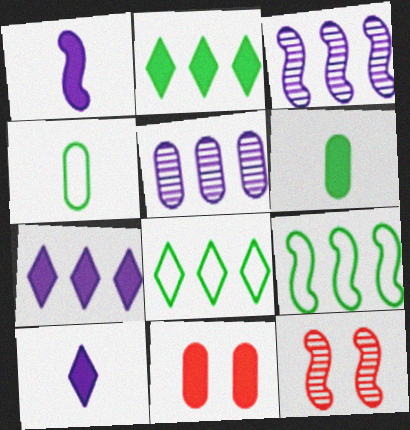[[1, 2, 11], 
[1, 9, 12], 
[4, 5, 11], 
[4, 7, 12]]